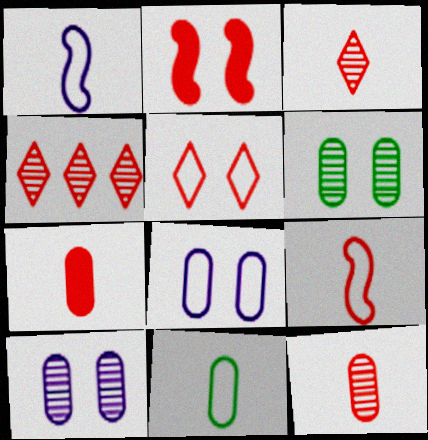[[3, 7, 9]]